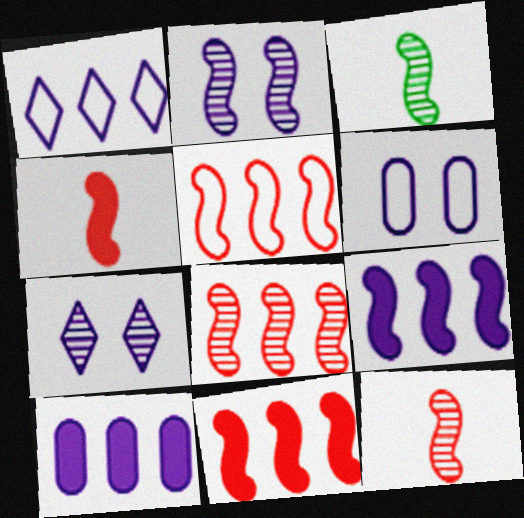[[2, 3, 8], 
[5, 8, 11]]